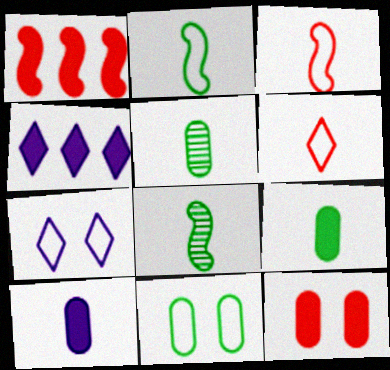[[1, 5, 7], 
[6, 8, 10]]